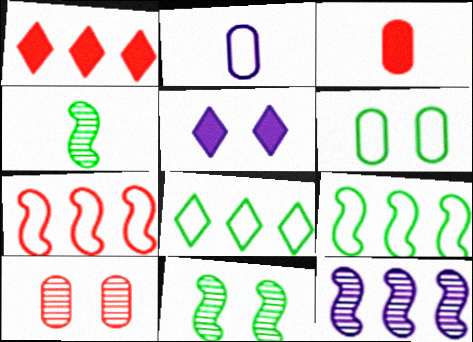[[1, 2, 11], 
[2, 5, 12]]